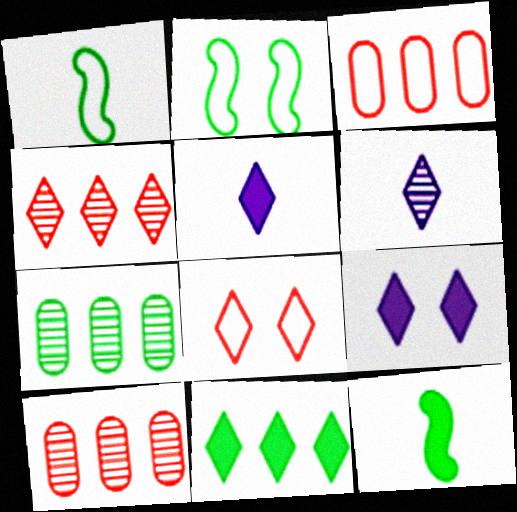[[1, 9, 10], 
[2, 5, 10], 
[6, 8, 11]]